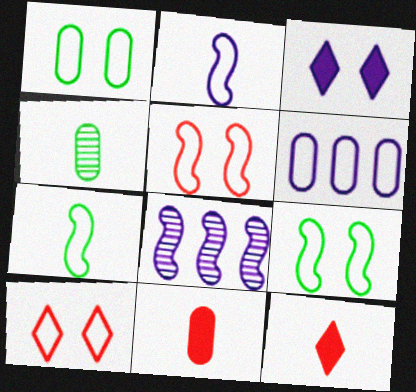[[1, 8, 12], 
[2, 4, 12], 
[6, 7, 10]]